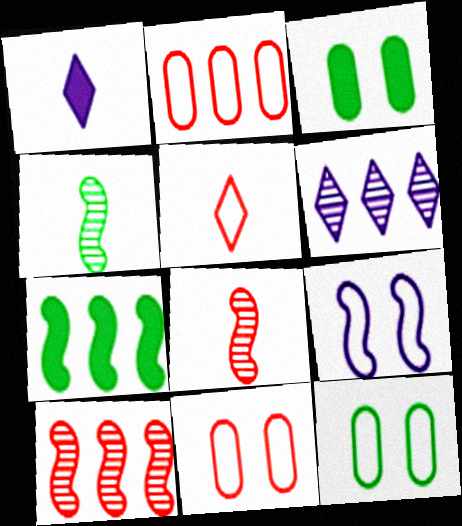[[1, 10, 12], 
[2, 6, 7], 
[7, 8, 9]]